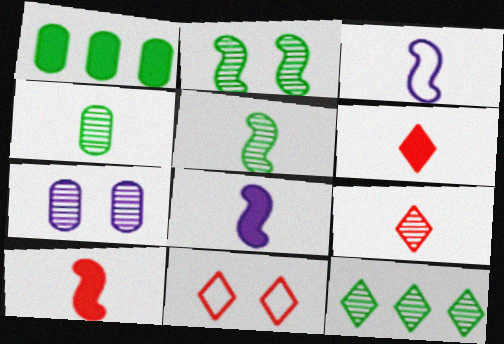[[2, 4, 12], 
[3, 4, 6], 
[3, 5, 10]]